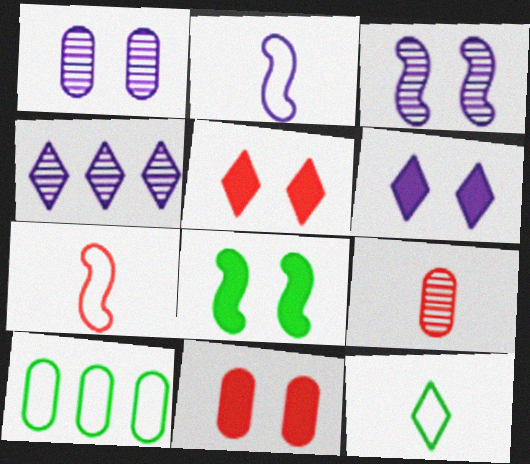[[4, 5, 12], 
[6, 8, 11]]